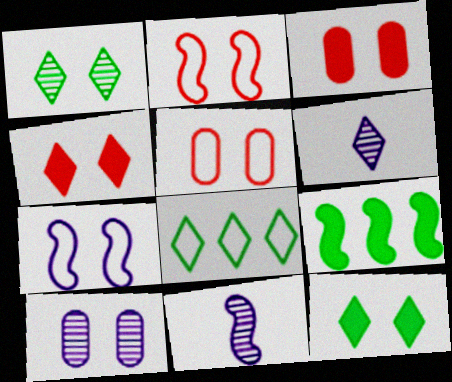[[1, 3, 7], 
[2, 9, 11], 
[2, 10, 12], 
[3, 8, 11], 
[4, 6, 8], 
[5, 6, 9]]